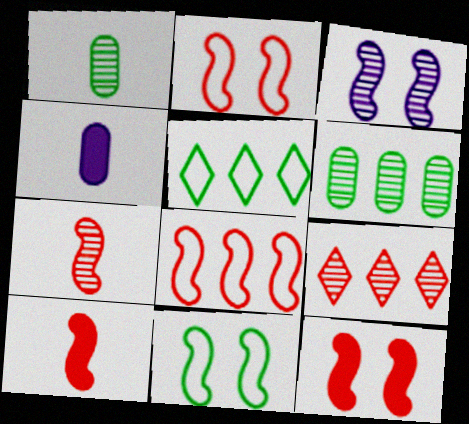[[1, 3, 9], 
[3, 11, 12], 
[4, 9, 11], 
[7, 8, 12]]